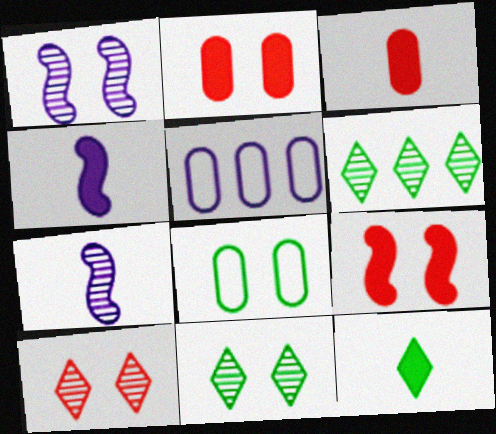[[3, 4, 12]]